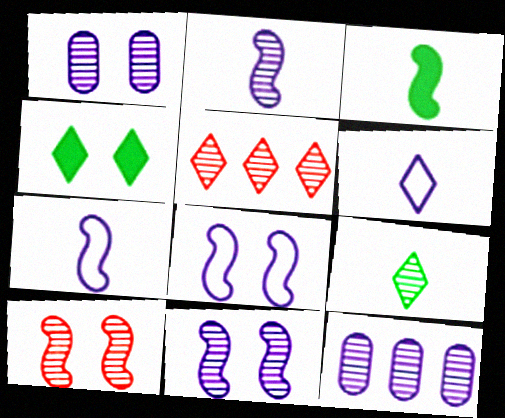[[4, 5, 6], 
[9, 10, 12]]